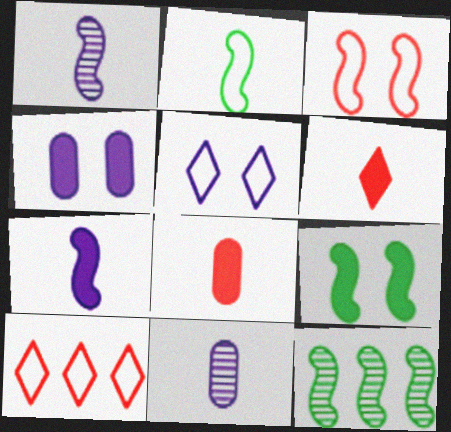[[2, 6, 11], 
[2, 9, 12], 
[3, 7, 12], 
[5, 8, 12], 
[9, 10, 11]]